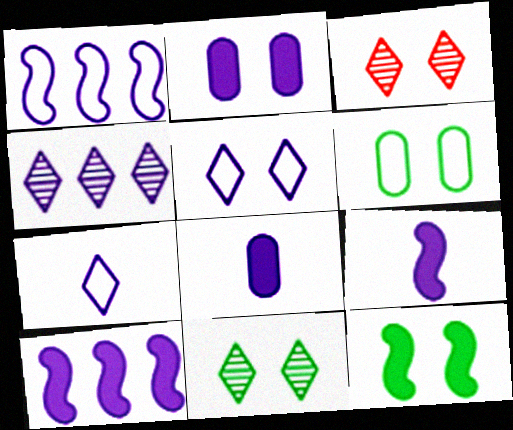[[6, 11, 12]]